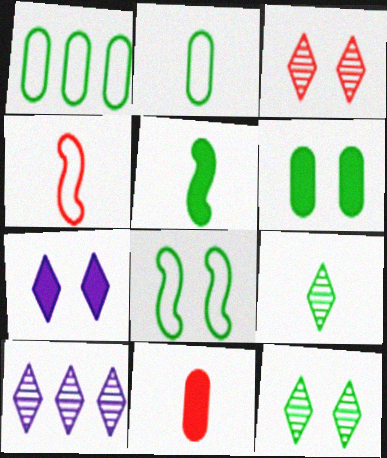[[1, 5, 12], 
[2, 5, 9], 
[3, 9, 10], 
[4, 6, 10], 
[6, 8, 12], 
[8, 10, 11]]